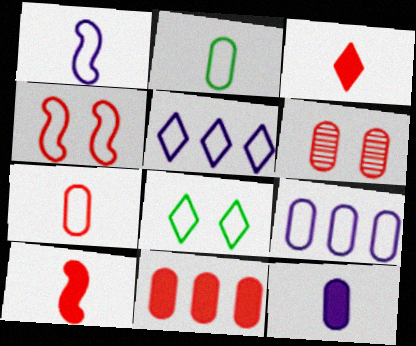[[2, 4, 5], 
[6, 7, 11]]